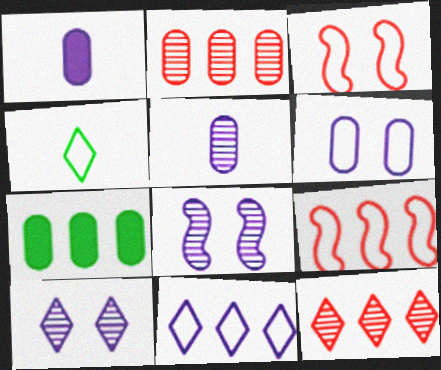[[1, 8, 11], 
[4, 6, 9]]